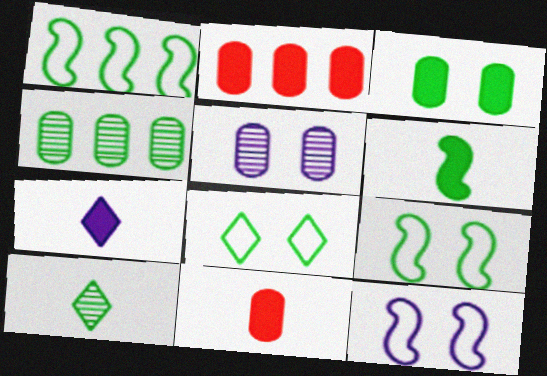[[1, 3, 10], 
[2, 10, 12], 
[4, 6, 8], 
[6, 7, 11]]